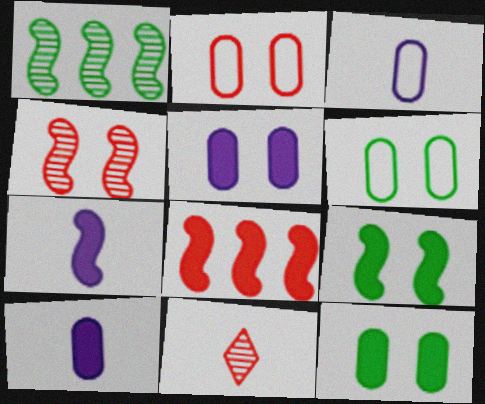[[2, 8, 11], 
[7, 8, 9]]